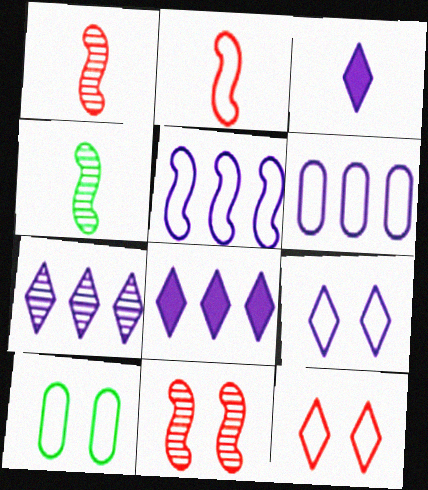[[1, 8, 10], 
[3, 7, 9]]